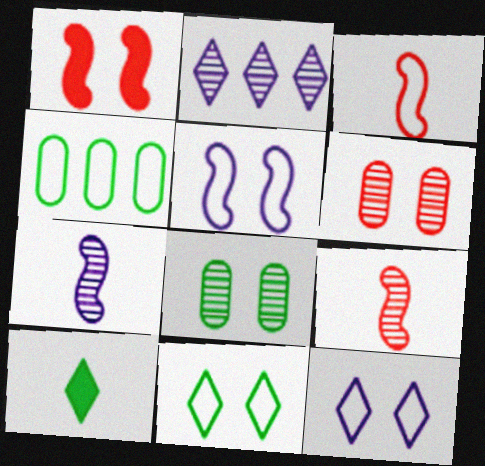[[1, 8, 12], 
[2, 8, 9], 
[3, 4, 12]]